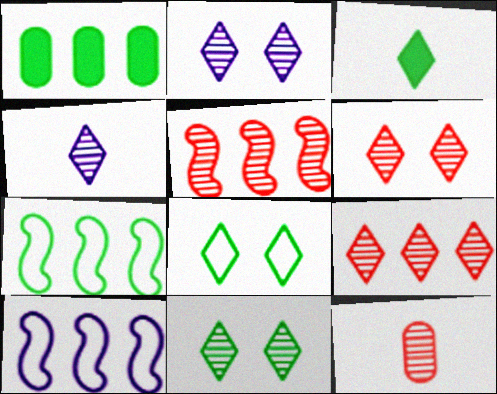[[1, 9, 10], 
[2, 6, 11], 
[4, 9, 11], 
[5, 6, 12]]